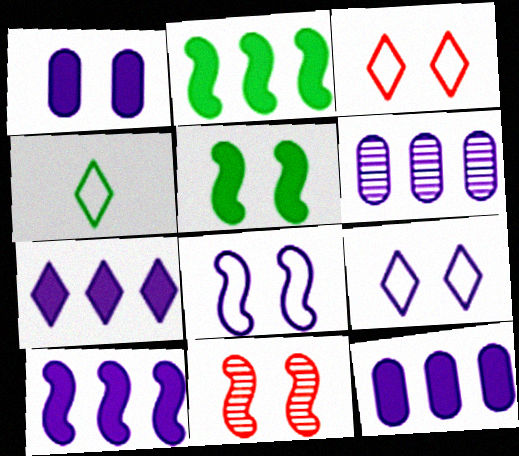[[4, 11, 12], 
[5, 8, 11], 
[7, 10, 12]]